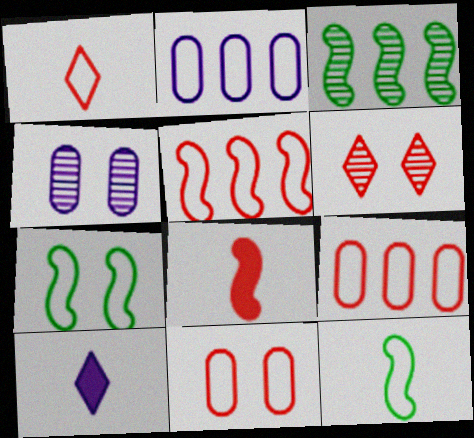[[1, 2, 7], 
[1, 5, 11], 
[3, 10, 11], 
[6, 8, 9]]